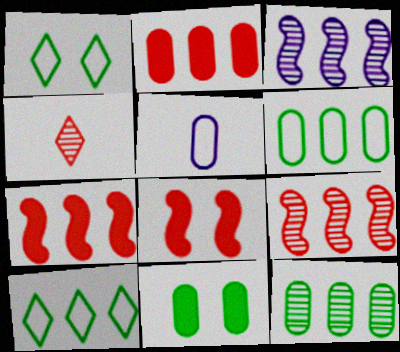[[2, 3, 10]]